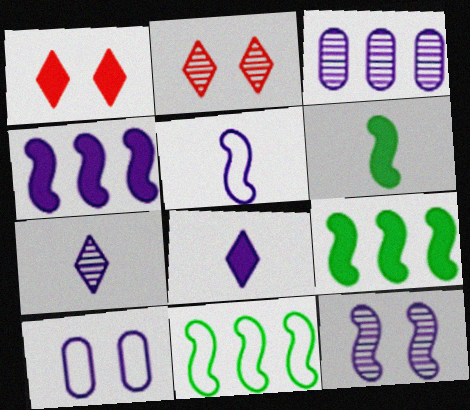[[3, 7, 12], 
[4, 5, 12], 
[4, 7, 10]]